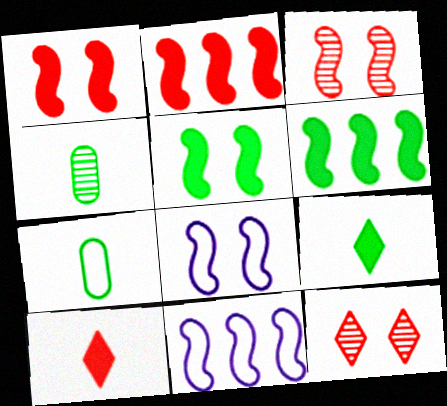[[3, 5, 8]]